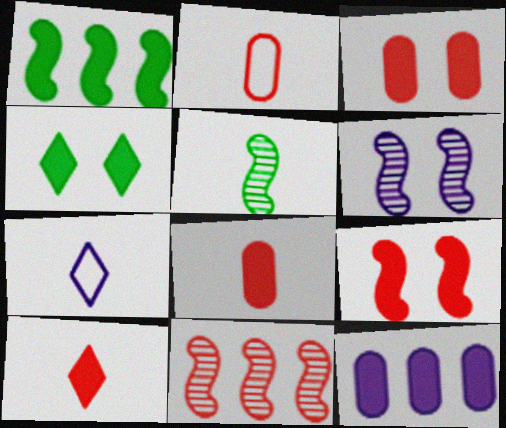[[5, 6, 11], 
[5, 7, 8], 
[6, 7, 12]]